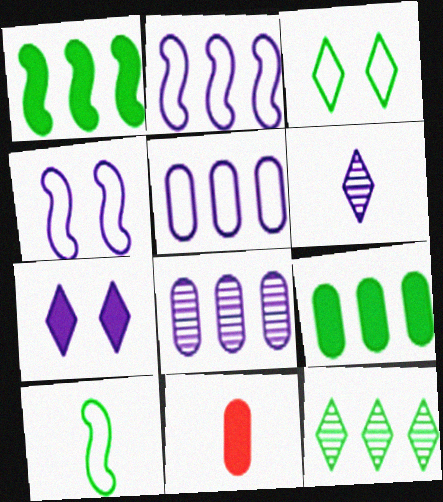[[1, 7, 11], 
[4, 11, 12], 
[6, 10, 11]]